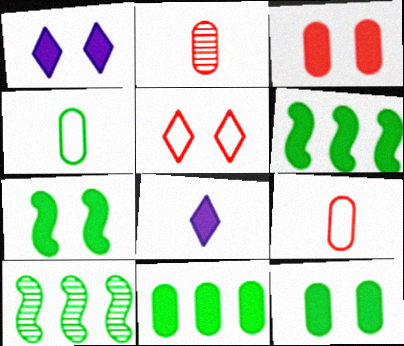[[1, 3, 7], 
[1, 9, 10], 
[3, 6, 8]]